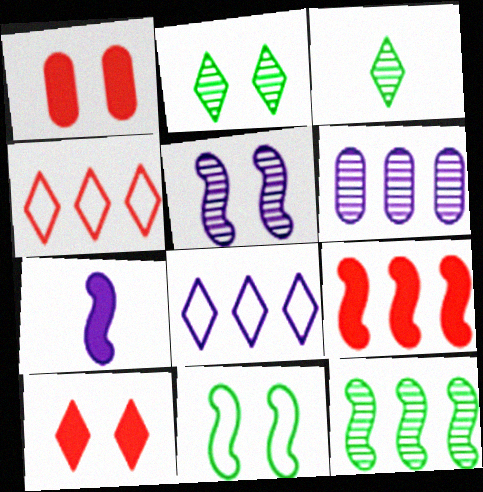[[3, 8, 10]]